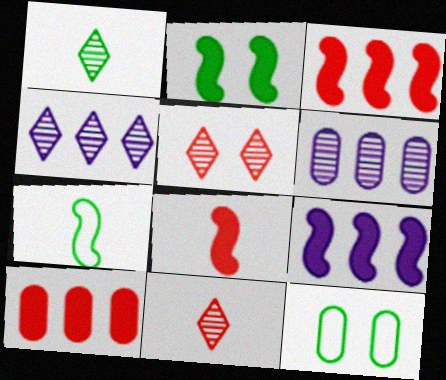[[1, 4, 5], 
[2, 8, 9], 
[4, 8, 12], 
[9, 11, 12]]